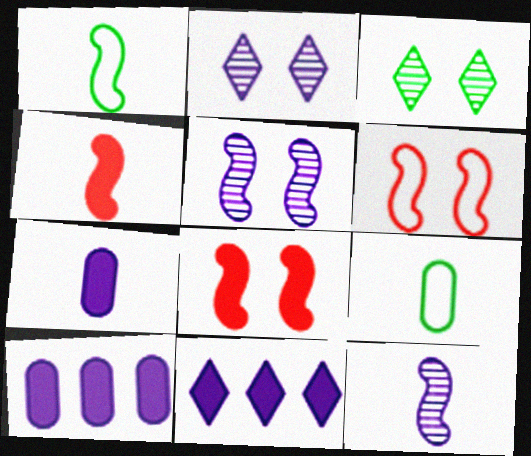[[1, 4, 12]]